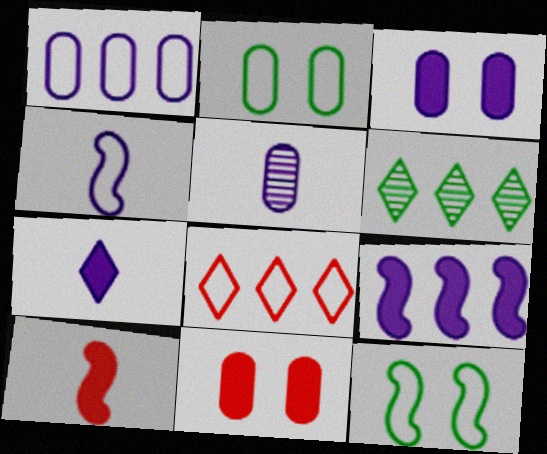[[1, 3, 5], 
[2, 4, 8], 
[3, 7, 9], 
[4, 5, 7], 
[4, 6, 11]]